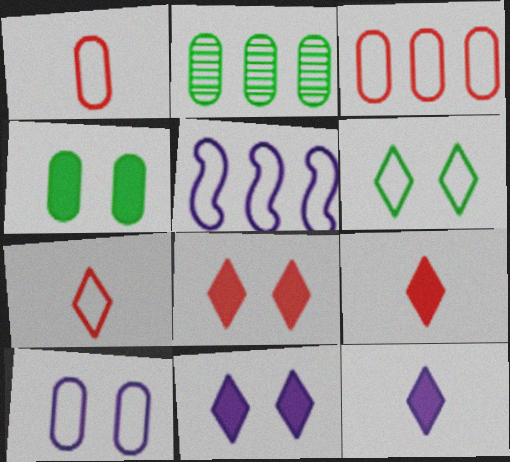[[1, 5, 6]]